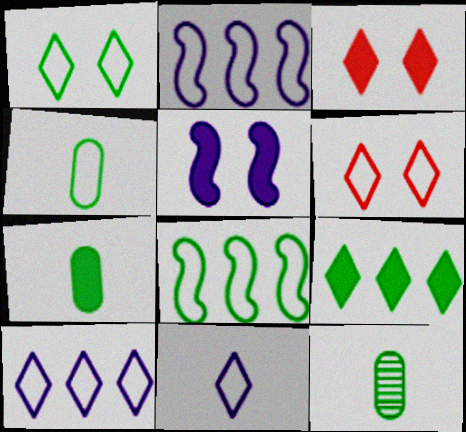[[1, 4, 8], 
[2, 3, 12], 
[2, 4, 6], 
[4, 7, 12]]